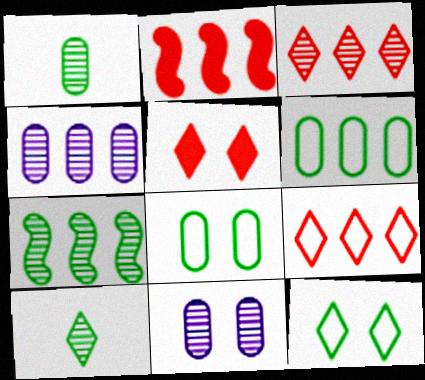[[3, 4, 7]]